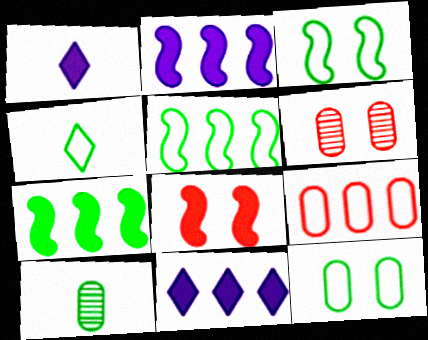[[1, 5, 6], 
[2, 4, 6], 
[4, 5, 12]]